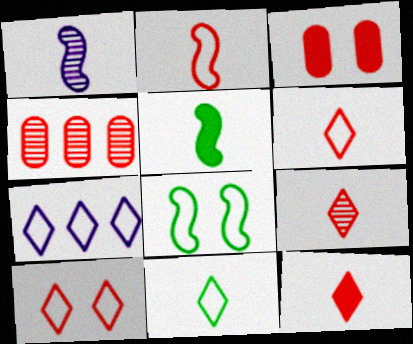[[1, 2, 5], 
[6, 9, 12], 
[7, 10, 11]]